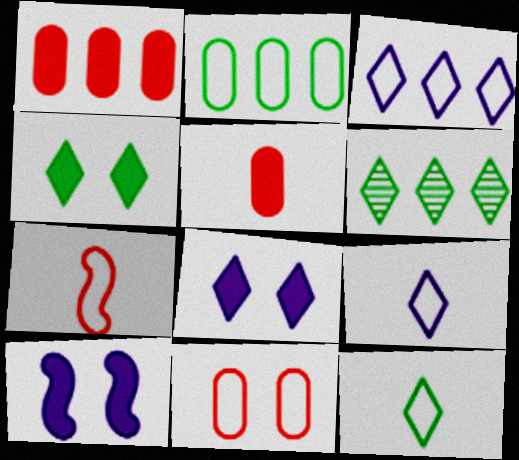[[4, 6, 12]]